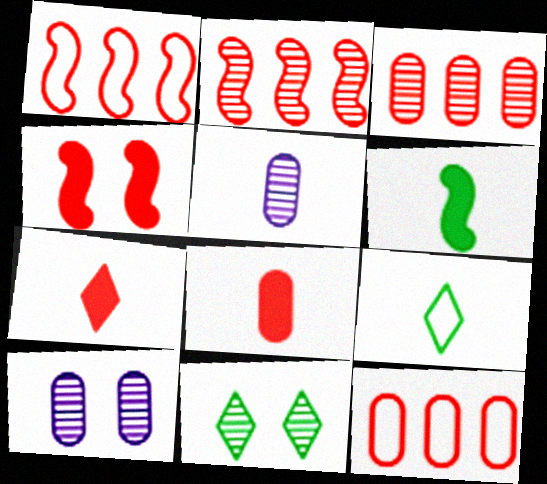[[2, 5, 11]]